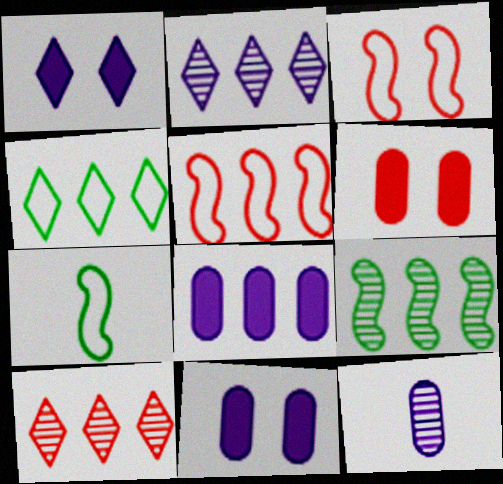[[2, 6, 7], 
[7, 10, 11]]